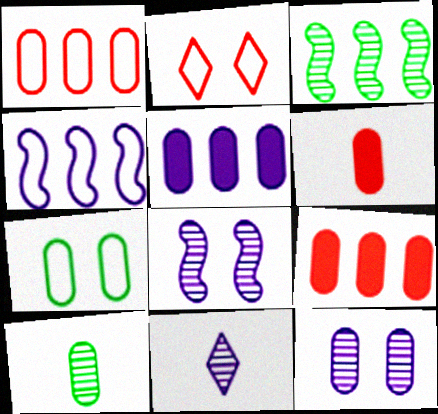[]